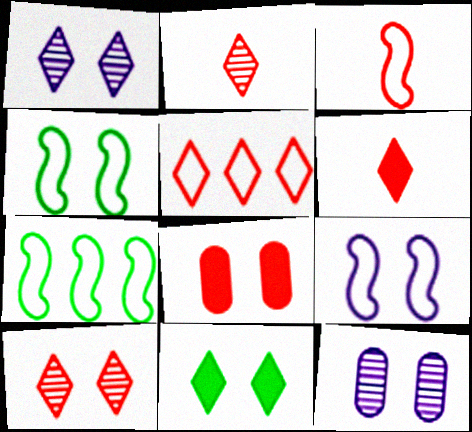[[1, 4, 8], 
[3, 7, 9], 
[5, 6, 10], 
[6, 7, 12]]